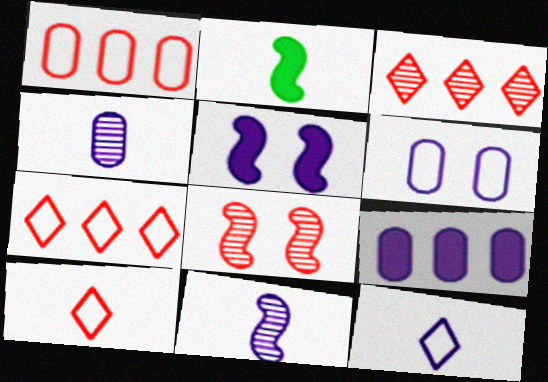[[2, 3, 6], 
[2, 4, 10], 
[4, 6, 9]]